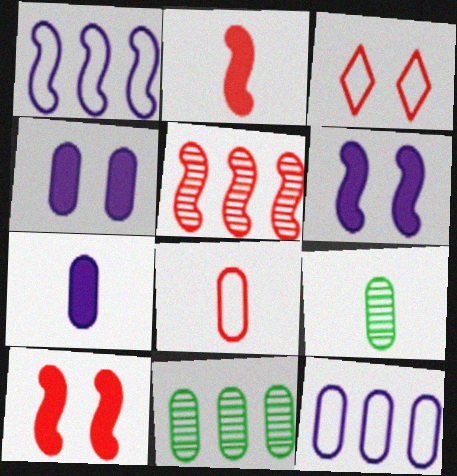[[4, 8, 11], 
[7, 8, 9]]